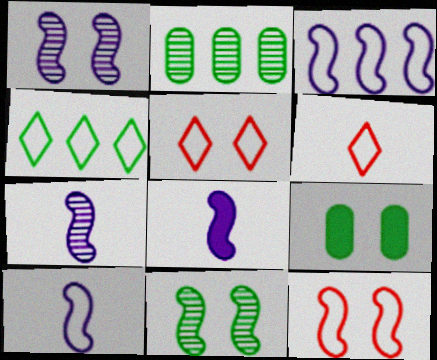[[1, 3, 8], 
[1, 5, 9], 
[2, 5, 8], 
[7, 8, 10]]